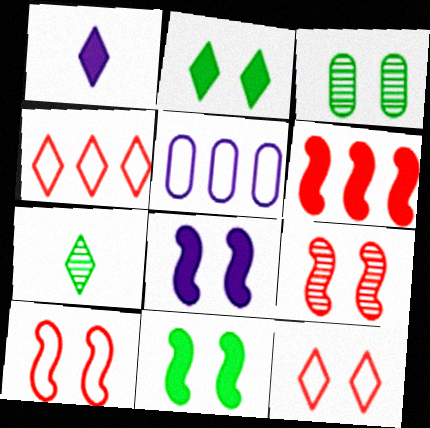[[3, 8, 12]]